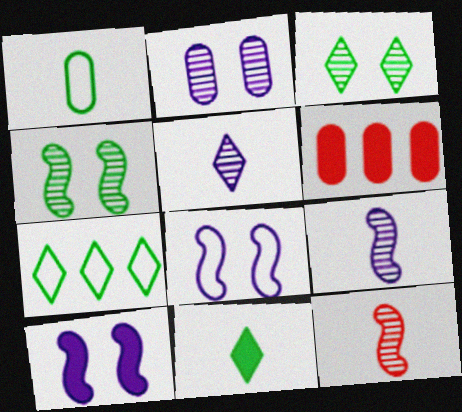[[1, 2, 6], 
[3, 7, 11], 
[6, 10, 11]]